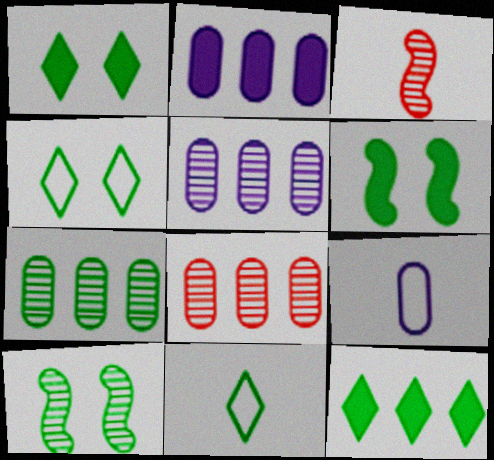[[2, 3, 4], 
[5, 7, 8], 
[6, 7, 11]]